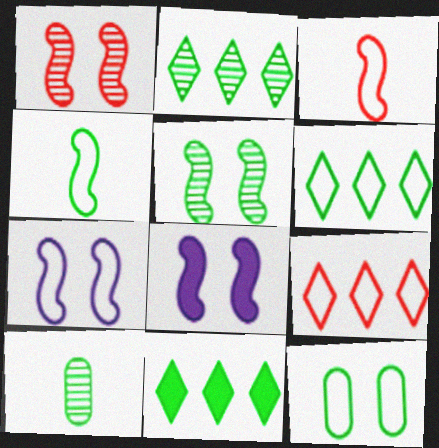[[2, 5, 10], 
[2, 6, 11], 
[4, 6, 12], 
[8, 9, 10]]